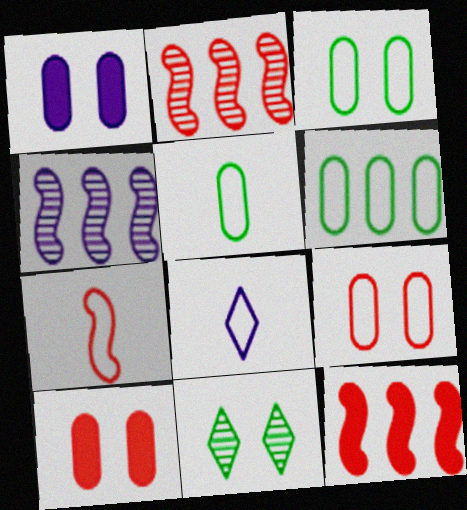[[1, 4, 8], 
[3, 5, 6], 
[5, 7, 8]]